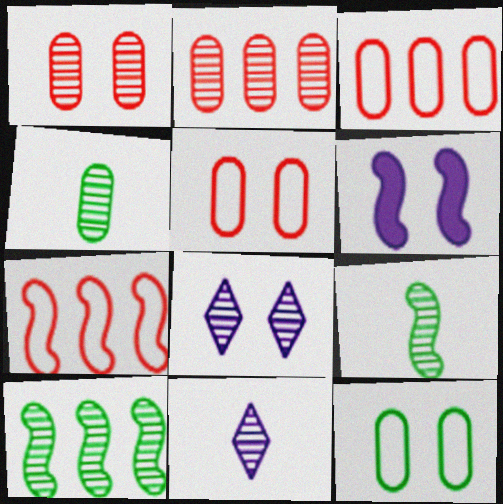[[1, 10, 11], 
[2, 8, 9], 
[6, 7, 9]]